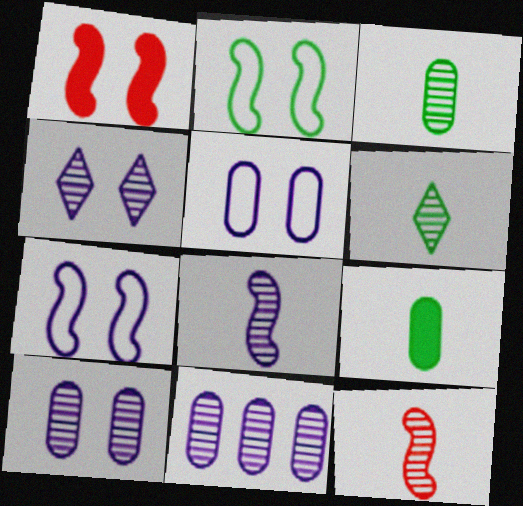[[4, 8, 11]]